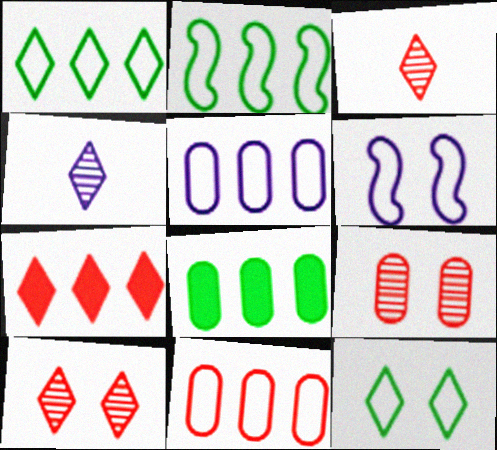[[3, 6, 8], 
[4, 7, 12]]